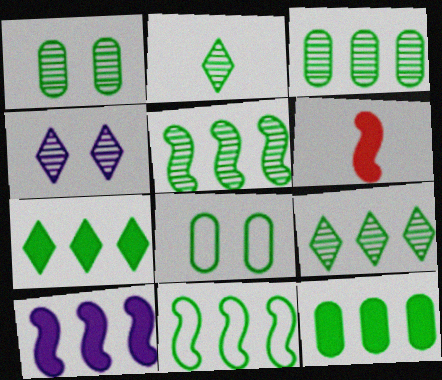[[1, 2, 5], 
[3, 5, 9], 
[3, 7, 11], 
[9, 11, 12]]